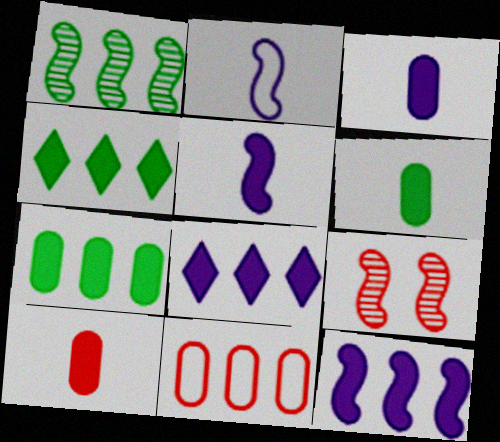[[1, 8, 11], 
[3, 6, 10]]